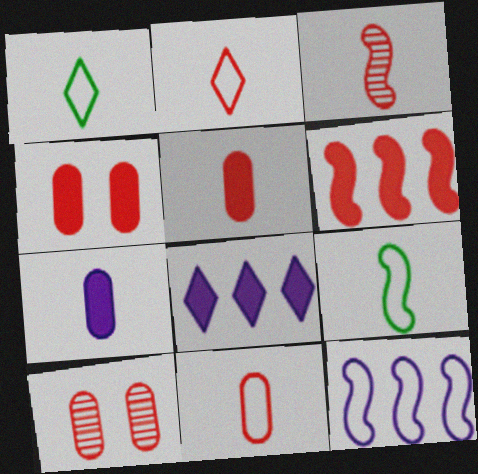[[1, 3, 7], 
[2, 3, 5], 
[2, 6, 10], 
[8, 9, 10]]